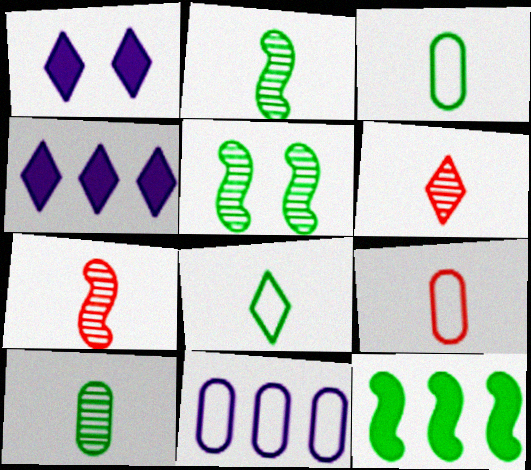[[4, 5, 9]]